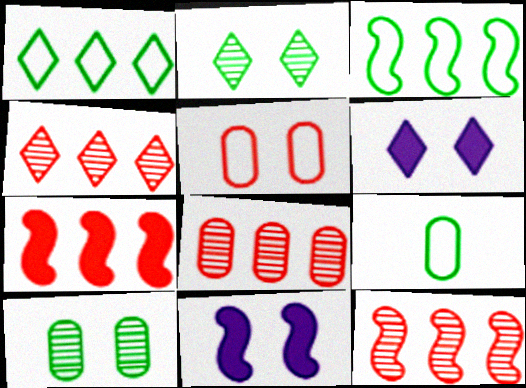[[2, 5, 11], 
[4, 8, 12], 
[4, 9, 11], 
[6, 9, 12]]